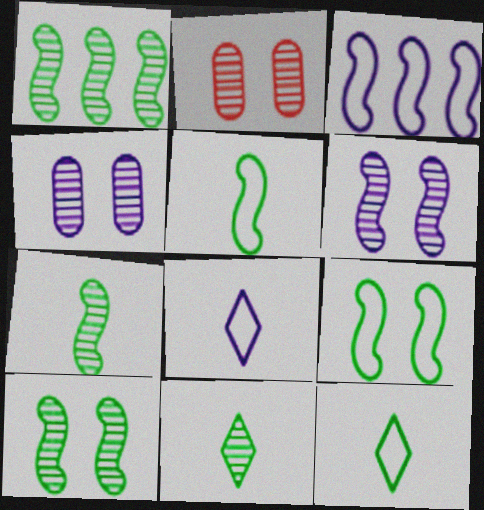[[1, 7, 10]]